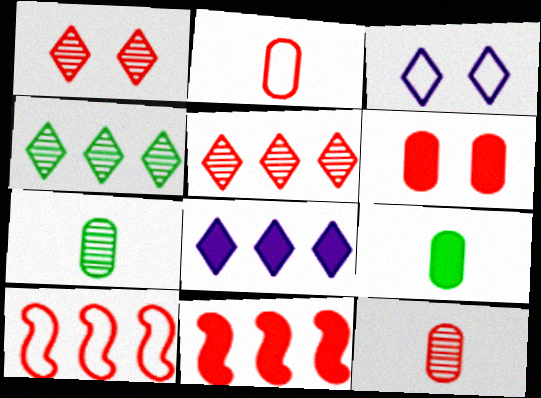[[1, 2, 11], 
[3, 7, 11]]